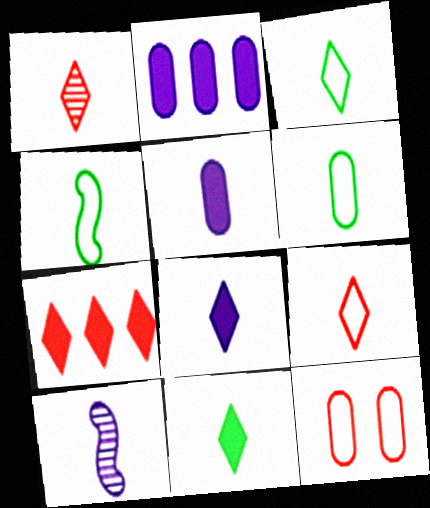[[1, 3, 8], 
[1, 4, 5], 
[3, 4, 6]]